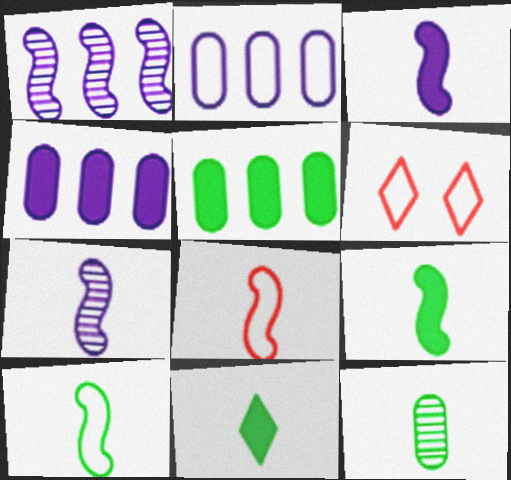[[2, 6, 10], 
[5, 6, 7], 
[7, 8, 9], 
[10, 11, 12]]